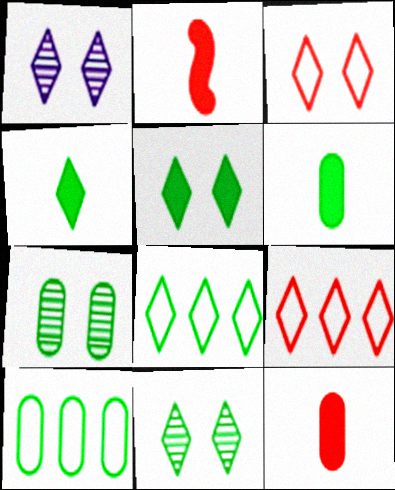[[1, 2, 10], 
[1, 3, 5], 
[1, 4, 9], 
[4, 8, 11], 
[6, 7, 10]]